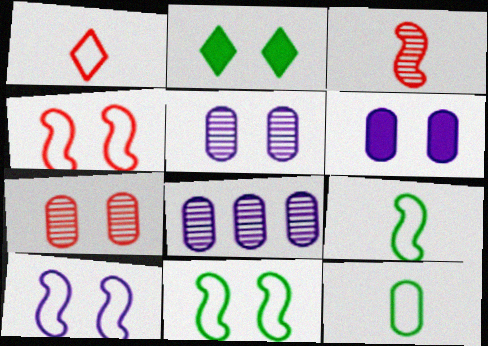[[2, 4, 5], 
[2, 7, 10], 
[4, 10, 11]]